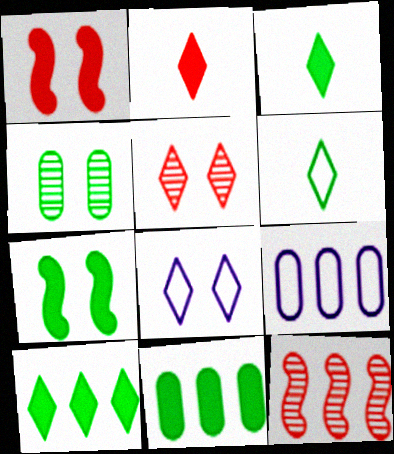[[1, 4, 8], 
[3, 7, 11], 
[9, 10, 12]]